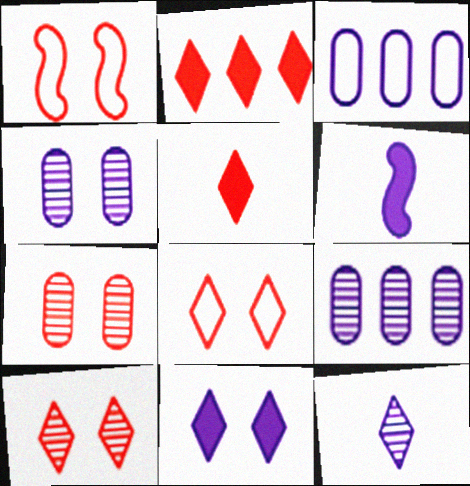[]